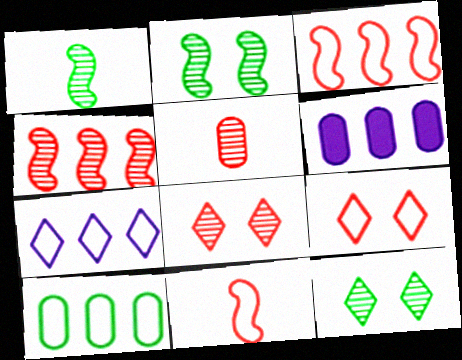[[1, 6, 9], 
[3, 7, 10], 
[4, 5, 8], 
[6, 11, 12]]